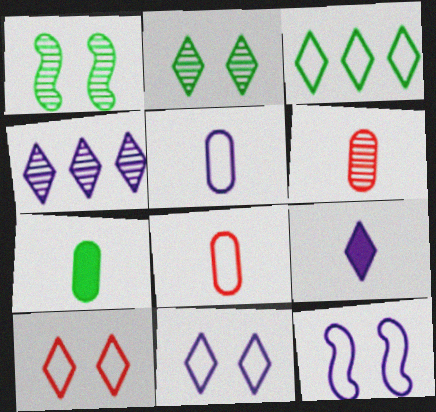[[1, 3, 7], 
[1, 4, 6], 
[3, 8, 12], 
[4, 9, 11], 
[5, 6, 7]]